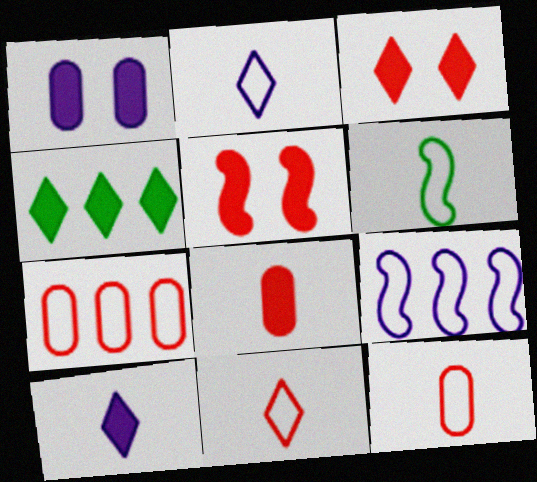[[2, 6, 12], 
[3, 4, 10]]